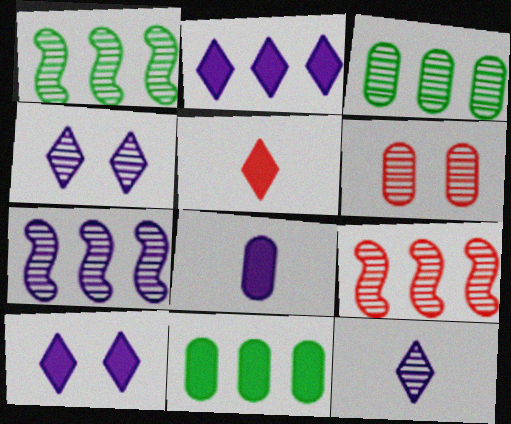[[1, 6, 12], 
[1, 7, 9]]